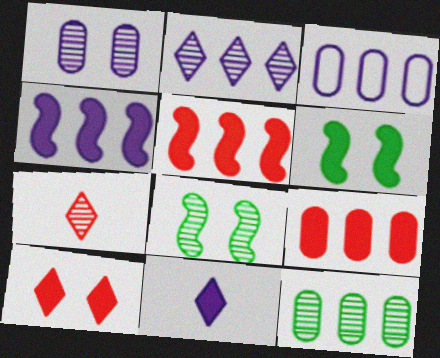[[2, 3, 4], 
[3, 6, 7], 
[3, 9, 12], 
[6, 9, 11]]